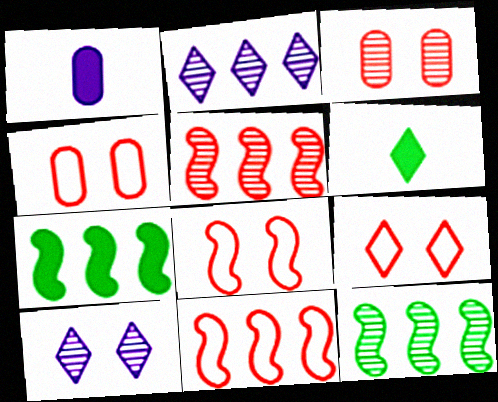[[1, 9, 12], 
[2, 6, 9], 
[4, 8, 9]]